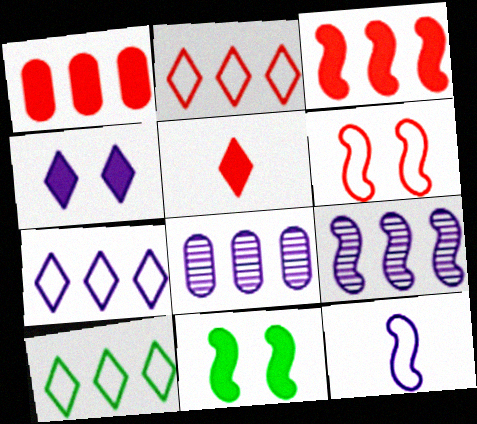[[1, 9, 10], 
[2, 7, 10], 
[3, 8, 10], 
[4, 8, 12]]